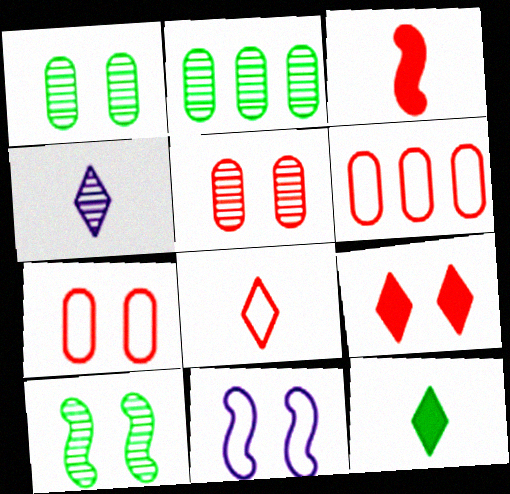[[1, 9, 11], 
[4, 8, 12]]